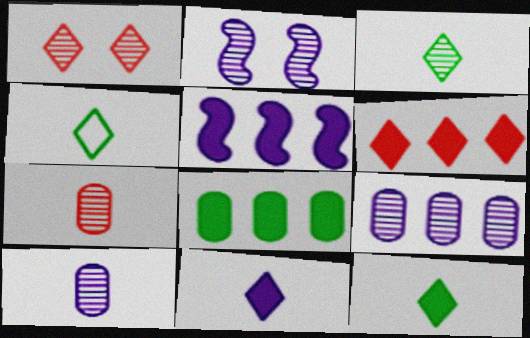[[3, 4, 12], 
[5, 6, 8]]